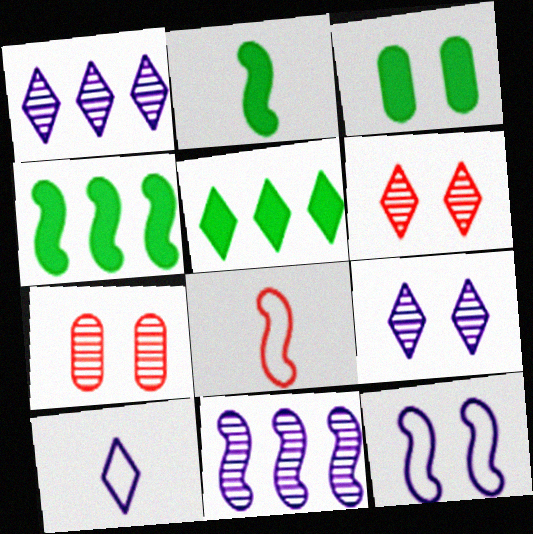[[1, 3, 8], 
[2, 3, 5], 
[3, 6, 12], 
[4, 7, 10], 
[5, 6, 10]]